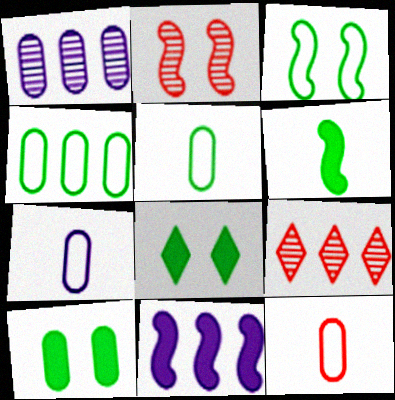[[1, 10, 12], 
[4, 9, 11], 
[5, 7, 12]]